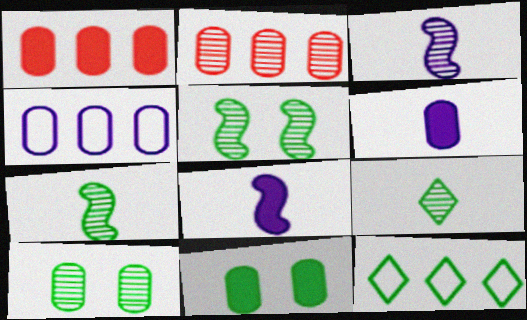[[1, 6, 11], 
[7, 11, 12]]